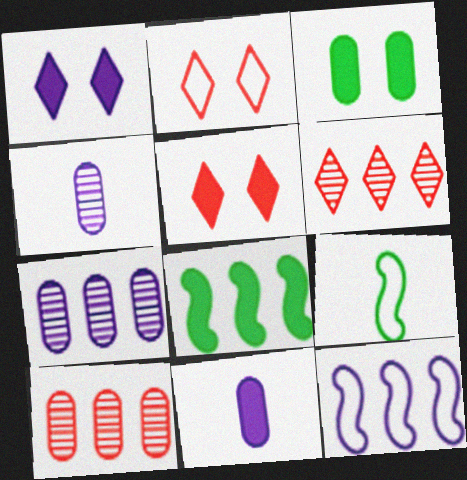[[1, 4, 12], 
[1, 9, 10], 
[2, 4, 8], 
[5, 7, 9], 
[5, 8, 11]]